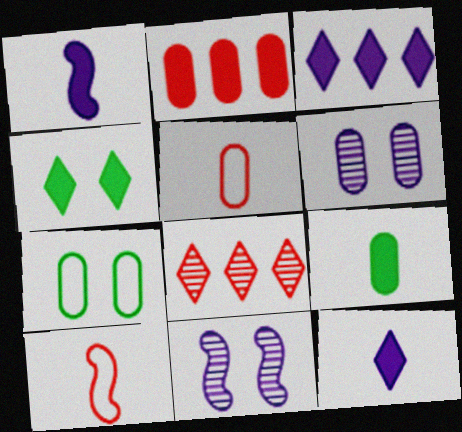[[1, 2, 4], 
[1, 7, 8]]